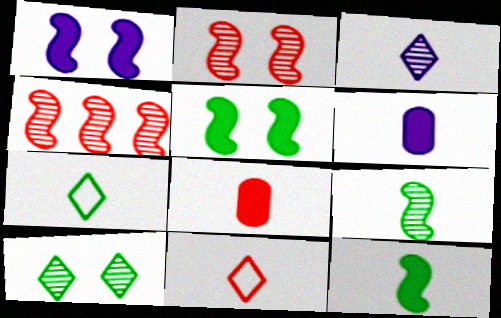[[6, 9, 11]]